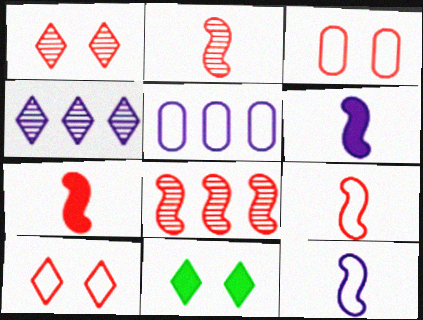[[2, 5, 11], 
[2, 7, 9]]